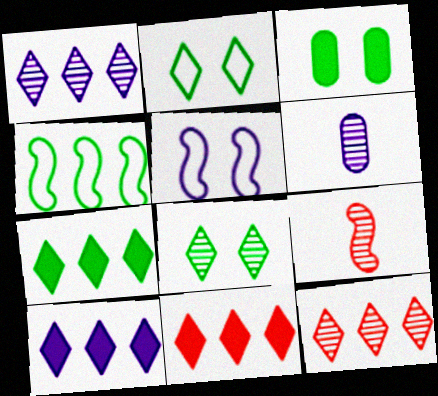[[5, 6, 10], 
[7, 10, 11]]